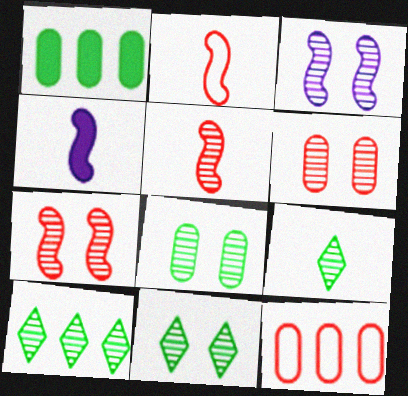[[3, 6, 11], 
[4, 11, 12], 
[9, 10, 11]]